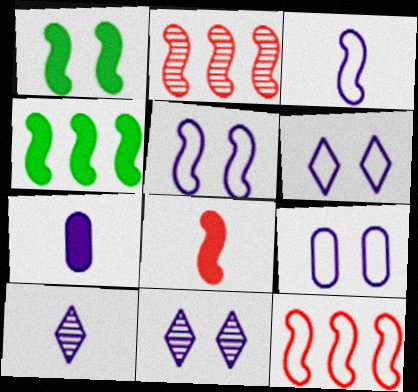[[1, 2, 3], 
[3, 7, 10], 
[5, 6, 9]]